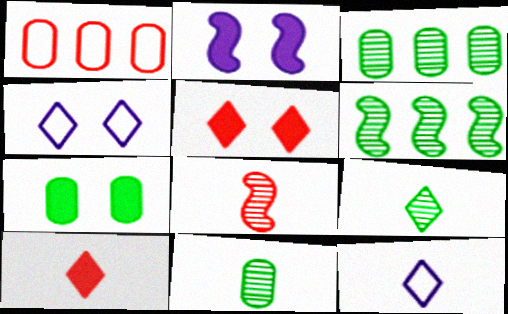[[1, 2, 9], 
[1, 5, 8], 
[2, 5, 7], 
[9, 10, 12]]